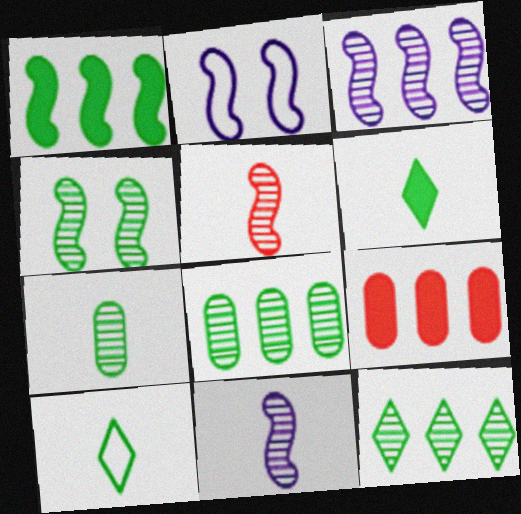[[1, 2, 5], 
[3, 4, 5], 
[4, 7, 12]]